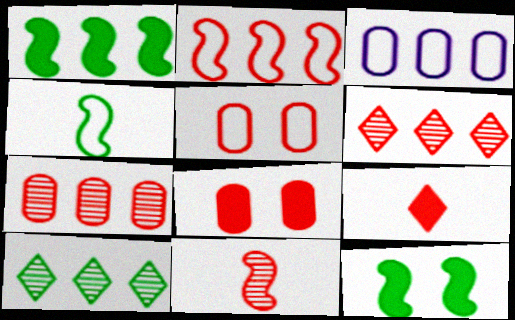[[1, 3, 6]]